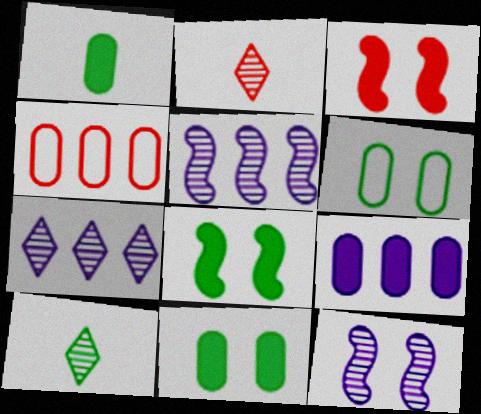[[2, 3, 4]]